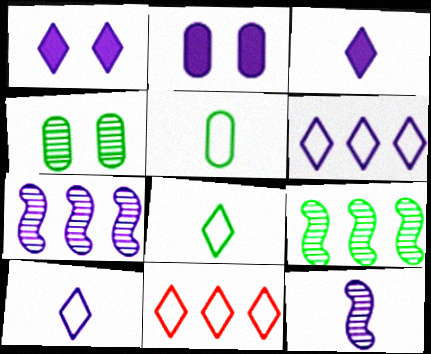[[2, 6, 12], 
[2, 7, 10]]